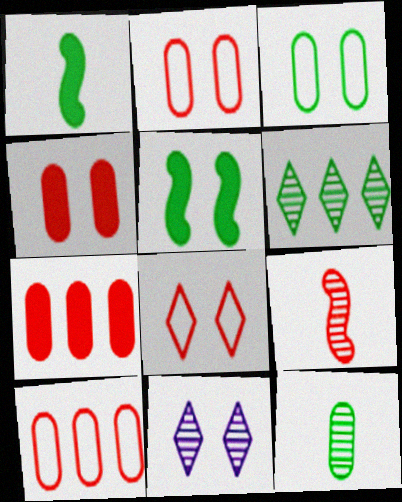[[1, 3, 6], 
[1, 10, 11], 
[2, 5, 11], 
[7, 8, 9]]